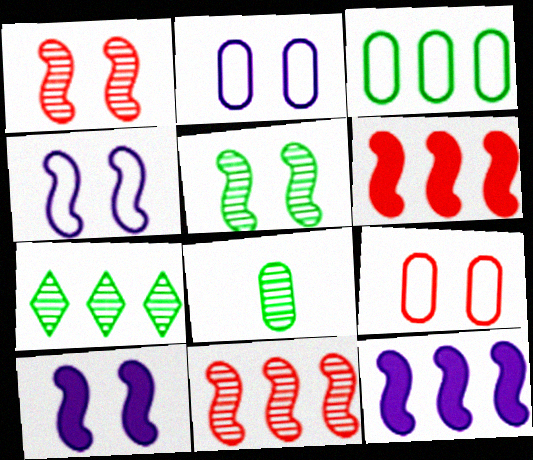[[5, 7, 8]]